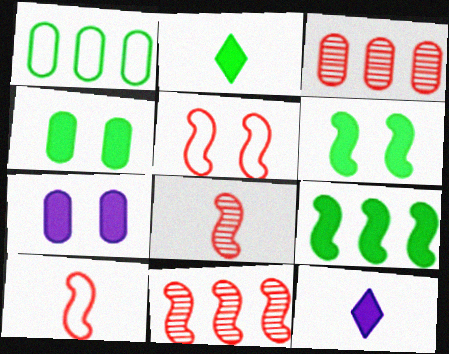[[2, 4, 9]]